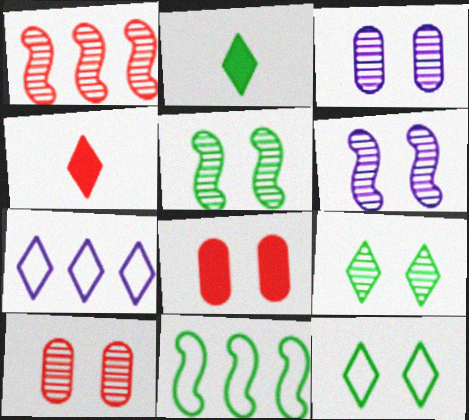[[3, 4, 11], 
[4, 7, 9], 
[6, 8, 12], 
[6, 9, 10]]